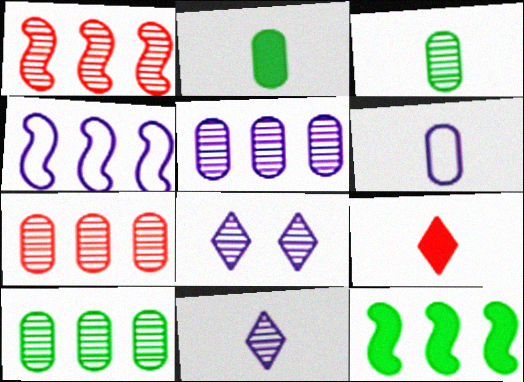[[1, 3, 8], 
[1, 4, 12], 
[5, 7, 10]]